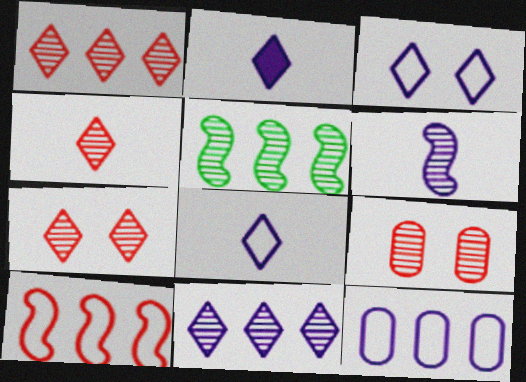[[1, 4, 7], 
[2, 3, 11]]